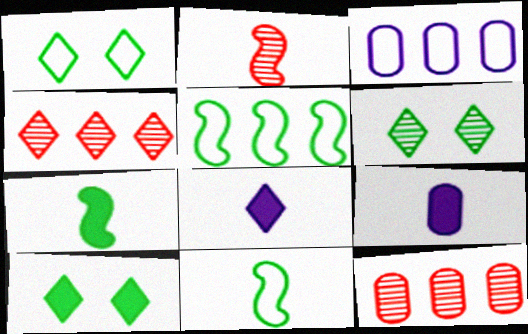[[1, 4, 8], 
[1, 6, 10], 
[2, 3, 10]]